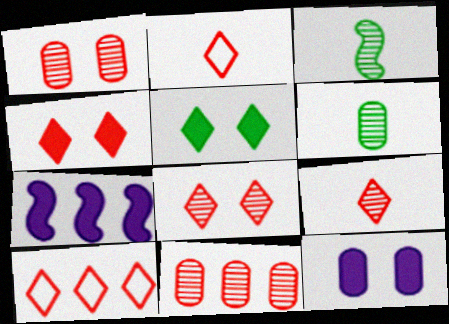[[3, 10, 12], 
[4, 9, 10]]